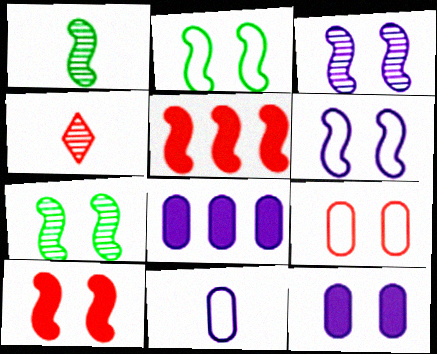[[1, 5, 6], 
[2, 3, 10], 
[2, 4, 8], 
[4, 5, 9], 
[6, 7, 10]]